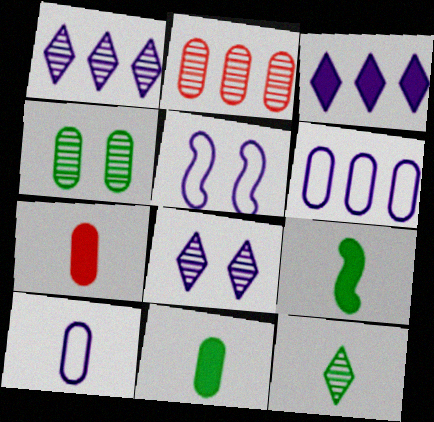[[4, 6, 7]]